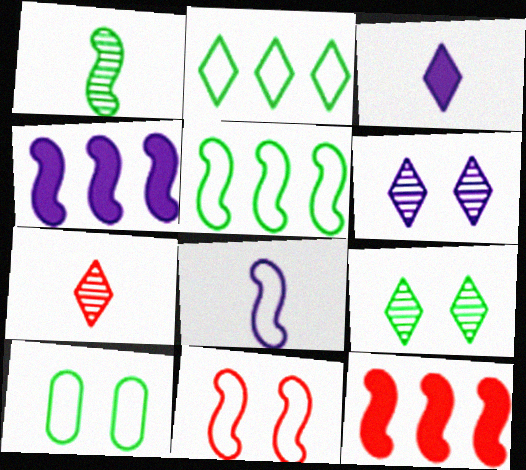[[1, 4, 11], 
[4, 7, 10], 
[5, 8, 11]]